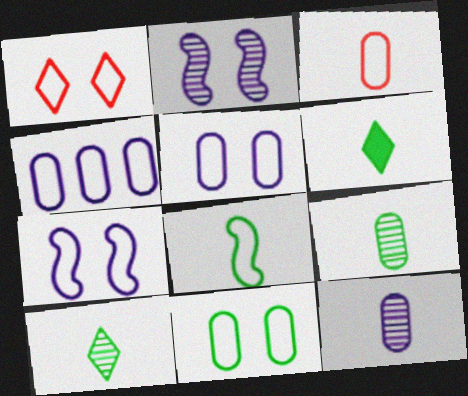[[1, 4, 8], 
[1, 7, 11], 
[3, 4, 11], 
[6, 8, 9]]